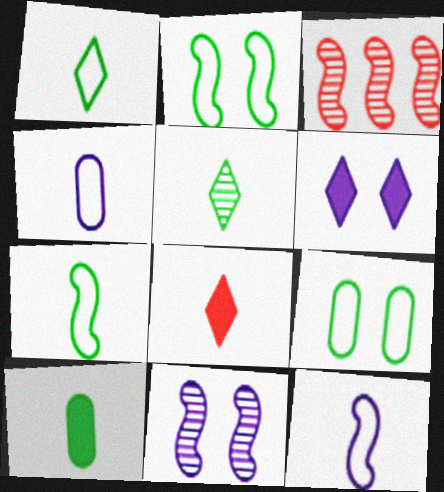[[5, 7, 10]]